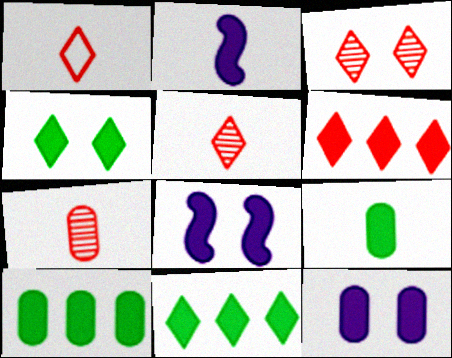[[1, 3, 6], 
[6, 8, 9]]